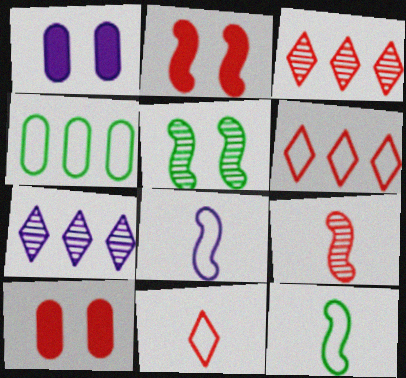[[1, 3, 12], 
[1, 7, 8], 
[6, 9, 10], 
[7, 10, 12]]